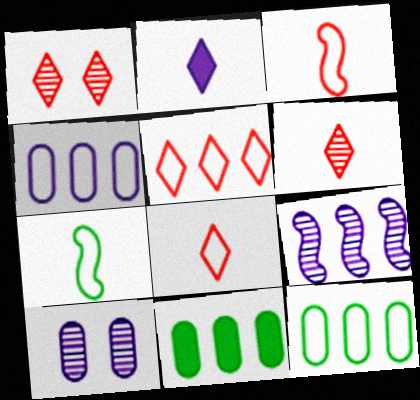[[5, 9, 11]]